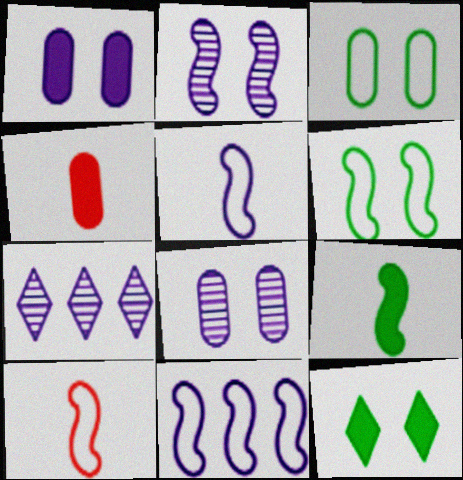[[1, 5, 7], 
[4, 6, 7], 
[6, 10, 11]]